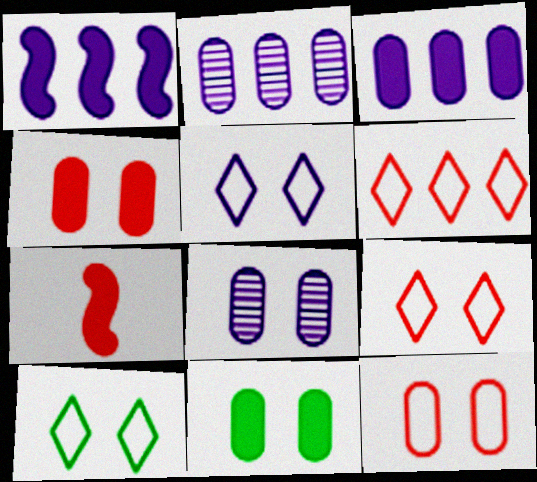[[2, 7, 10], 
[5, 9, 10], 
[8, 11, 12]]